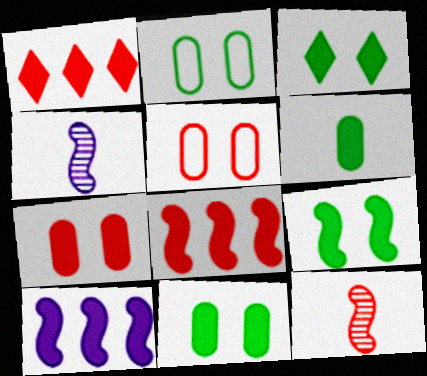[[1, 2, 4], 
[1, 5, 12], 
[3, 9, 11]]